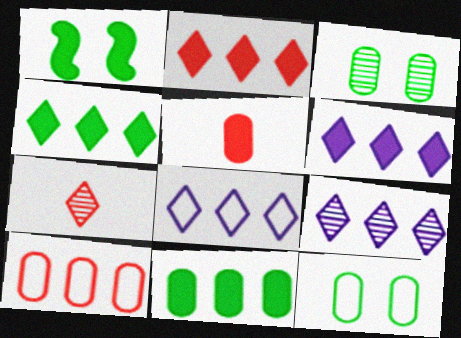[[1, 5, 6], 
[2, 4, 6], 
[6, 8, 9]]